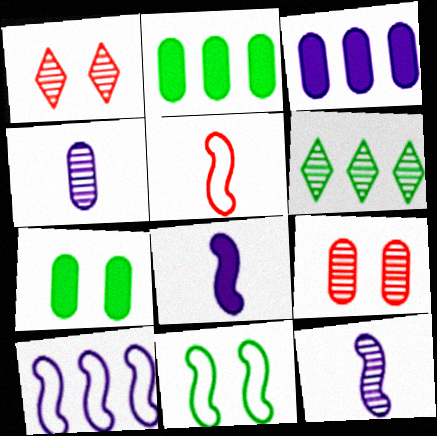[[5, 10, 11], 
[6, 9, 12]]